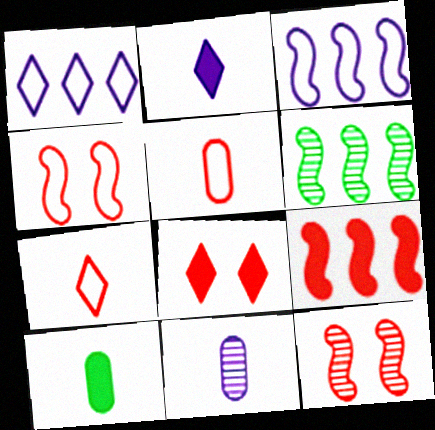[[1, 10, 12], 
[3, 6, 9], 
[5, 10, 11]]